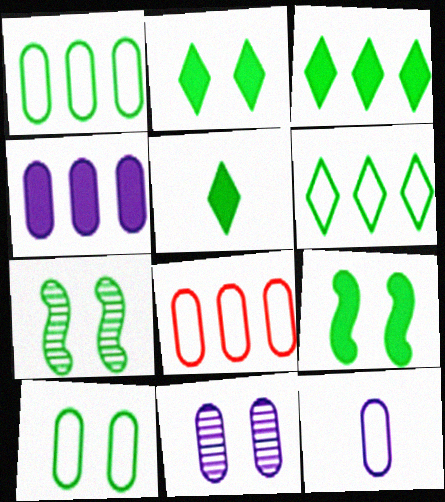[[1, 5, 7], 
[2, 3, 5], 
[2, 7, 10], 
[4, 11, 12], 
[8, 10, 12]]